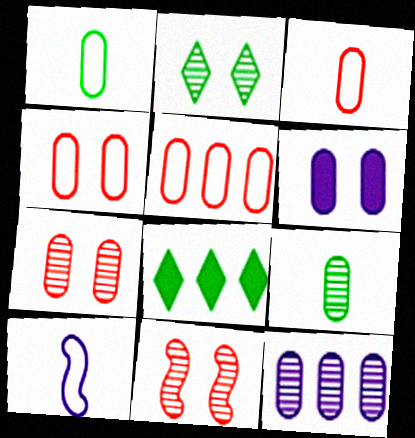[[3, 4, 5], 
[5, 6, 9], 
[7, 8, 10], 
[7, 9, 12]]